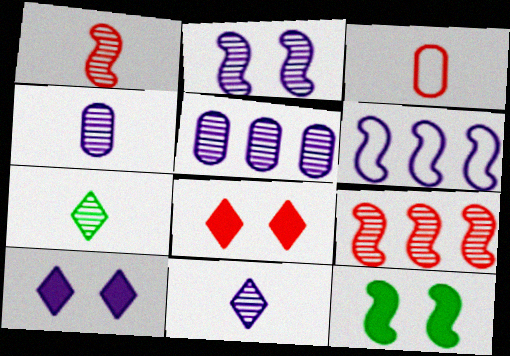[[1, 4, 7], 
[1, 6, 12], 
[2, 5, 11], 
[3, 8, 9], 
[4, 6, 10]]